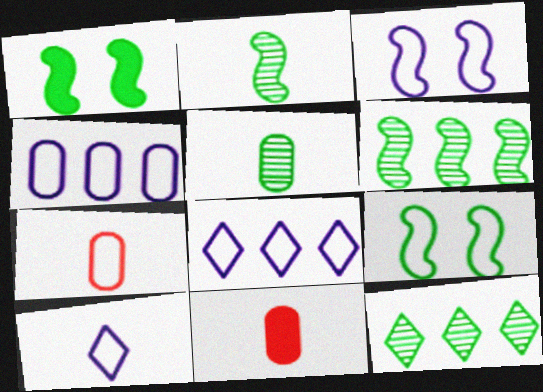[[2, 10, 11], 
[3, 4, 10], 
[3, 11, 12], 
[7, 8, 9]]